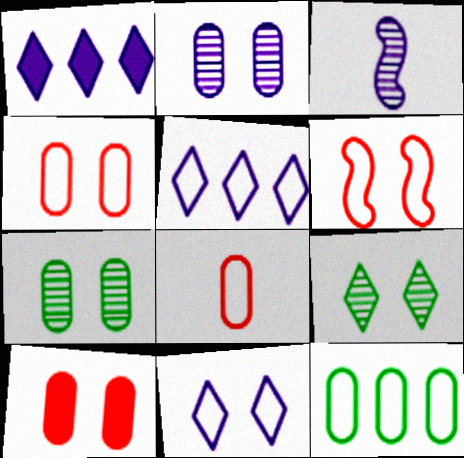[]